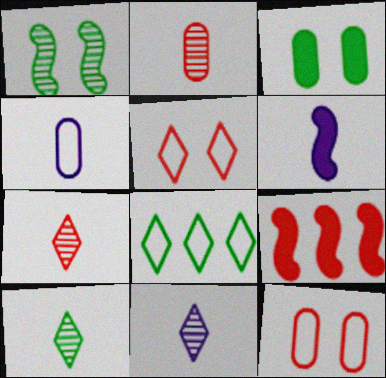[[2, 5, 9], 
[4, 6, 11], 
[7, 9, 12], 
[7, 10, 11]]